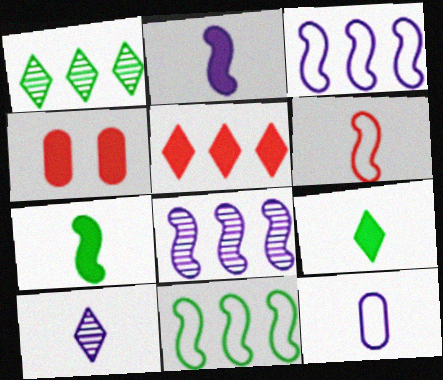[[2, 10, 12], 
[4, 10, 11]]